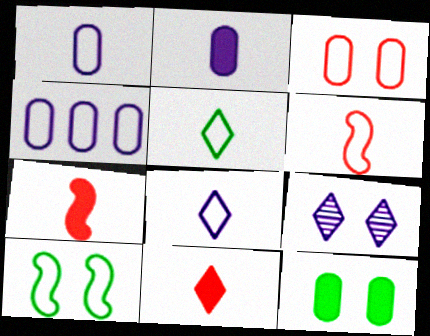[[1, 5, 6]]